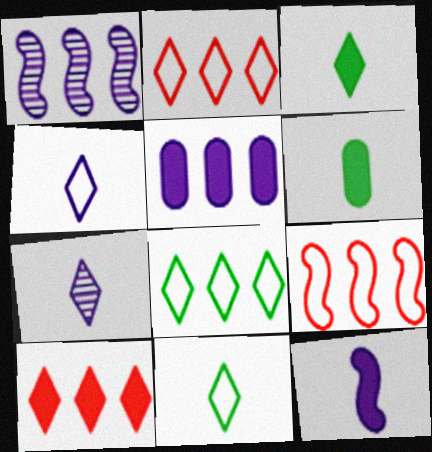[]